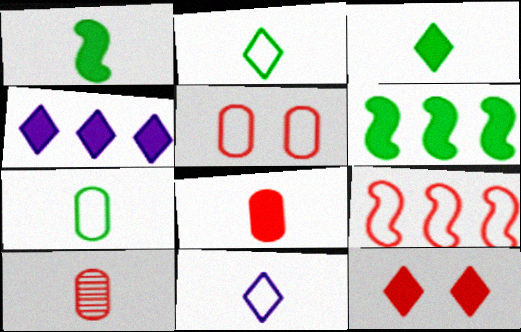[[1, 10, 11], 
[3, 4, 12], 
[9, 10, 12]]